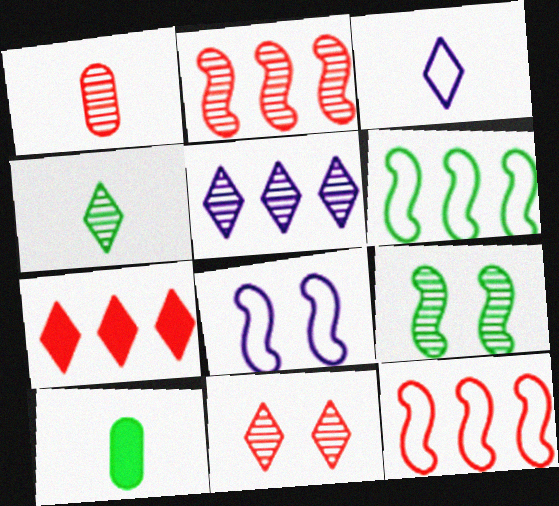[[1, 2, 11], 
[1, 5, 9], 
[4, 5, 11]]